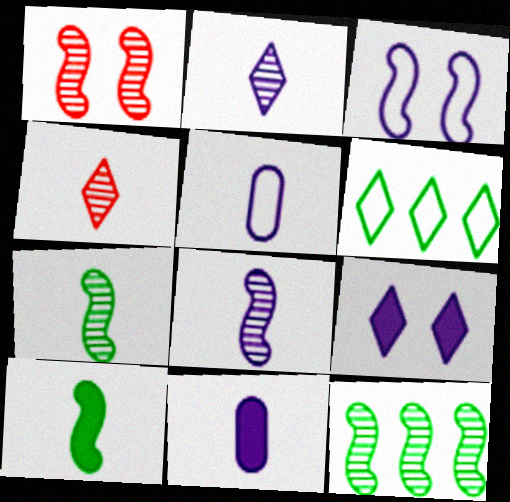[[1, 6, 11], 
[1, 8, 12], 
[4, 5, 10], 
[4, 6, 9]]